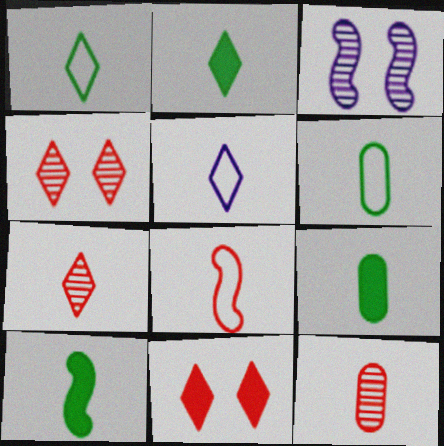[[2, 5, 7], 
[2, 9, 10], 
[5, 6, 8], 
[5, 10, 12]]